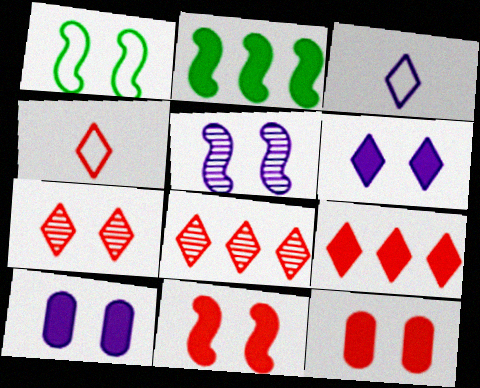[[1, 5, 11], 
[1, 7, 10], 
[4, 7, 9]]